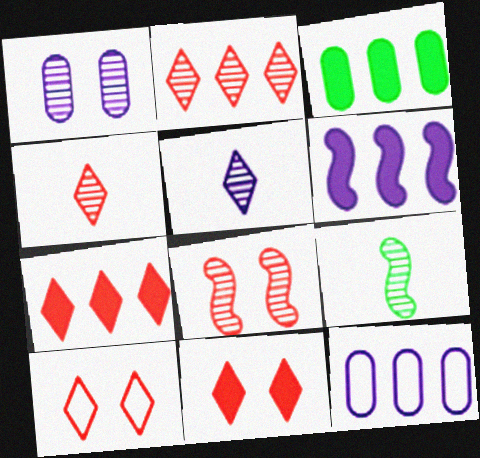[[1, 2, 9], 
[3, 6, 7], 
[4, 7, 10], 
[9, 11, 12]]